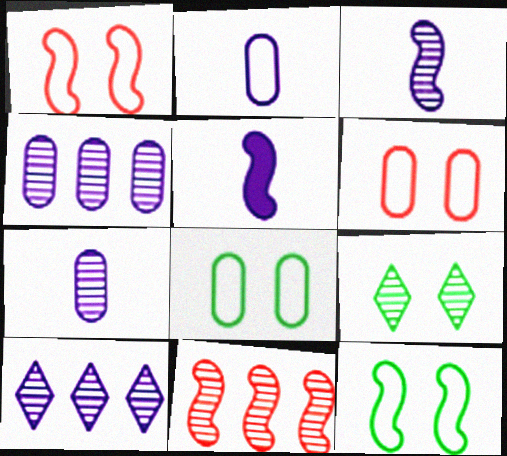[[5, 11, 12], 
[7, 9, 11]]